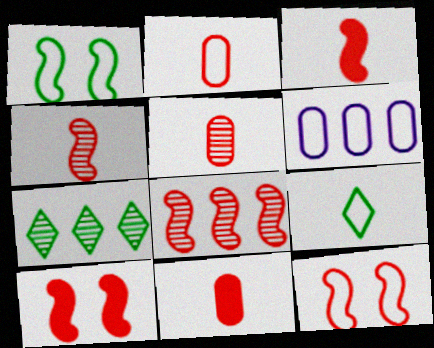[[2, 5, 11], 
[3, 8, 12], 
[6, 9, 12]]